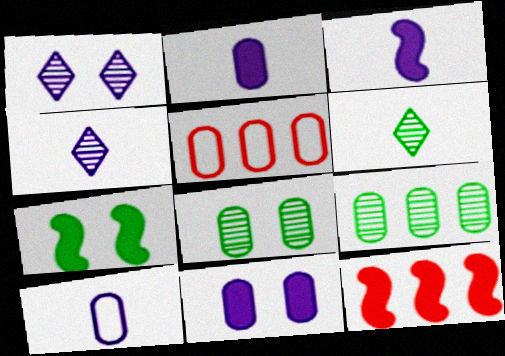[[2, 5, 8], 
[3, 4, 10], 
[3, 7, 12], 
[4, 5, 7]]